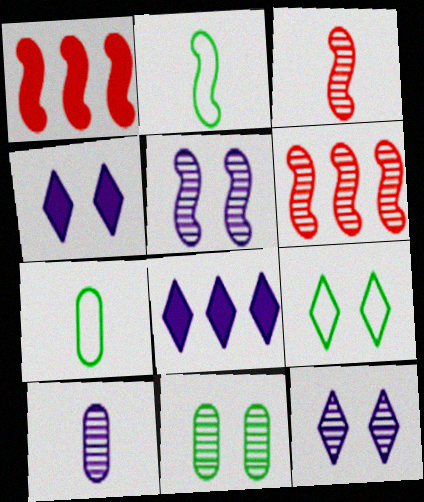[[1, 2, 5], 
[1, 7, 12], 
[1, 9, 10], 
[4, 6, 7]]